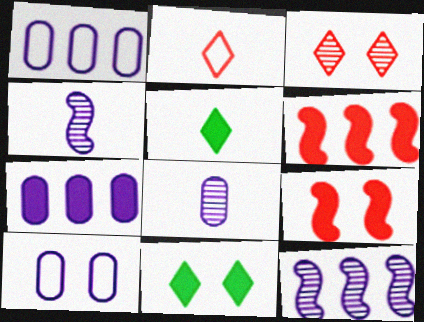[[5, 7, 9], 
[7, 8, 10]]